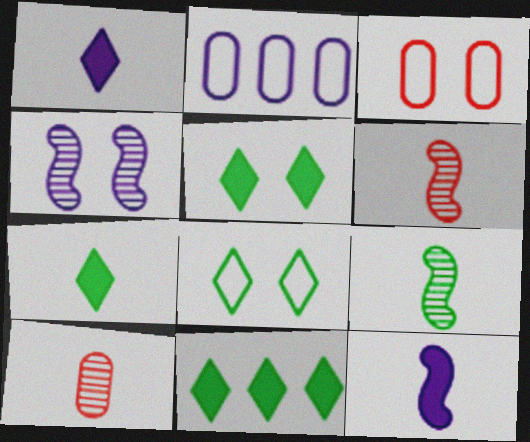[[1, 2, 4], 
[2, 5, 6], 
[3, 4, 5], 
[5, 7, 11]]